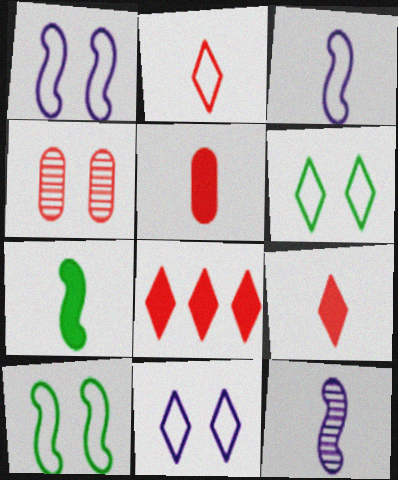[]